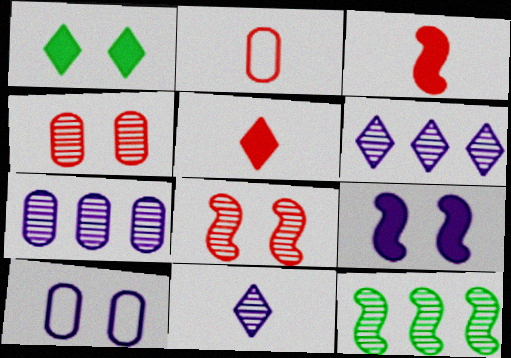[[1, 8, 10], 
[4, 11, 12], 
[5, 10, 12]]